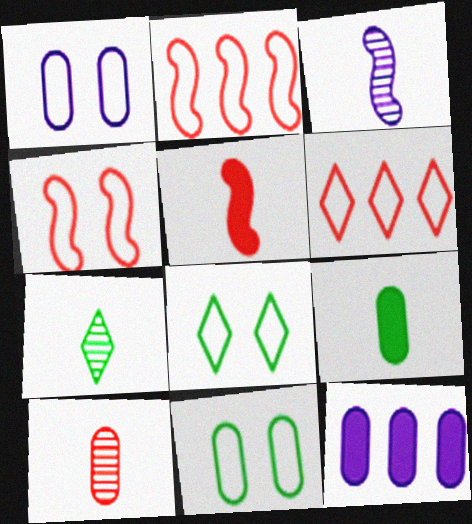[[1, 4, 8], 
[3, 7, 10], 
[4, 7, 12], 
[10, 11, 12]]